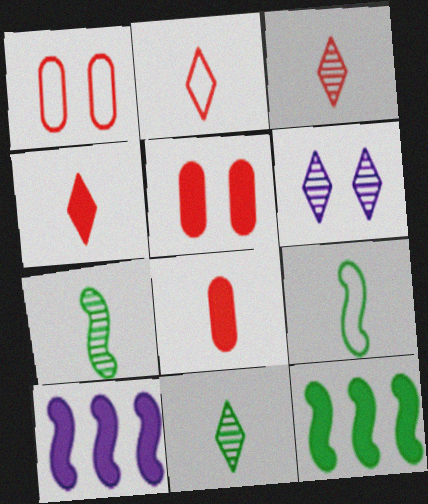[[1, 10, 11], 
[2, 3, 4]]